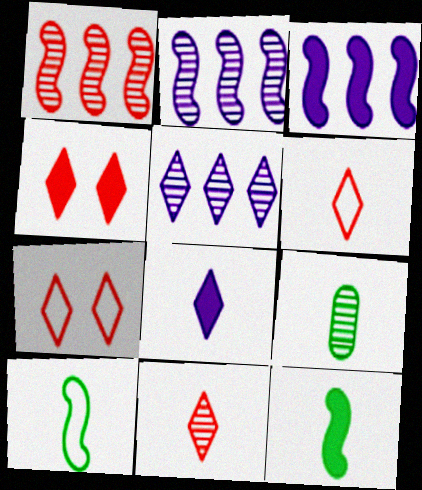[[3, 7, 9]]